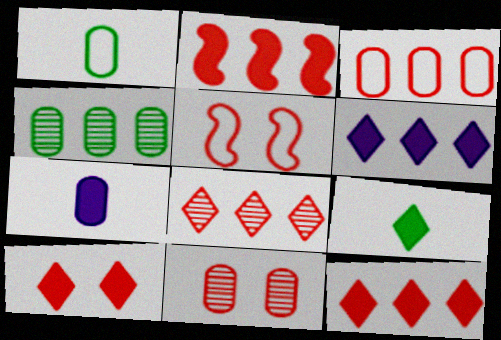[[2, 3, 8], 
[5, 10, 11], 
[6, 9, 10]]